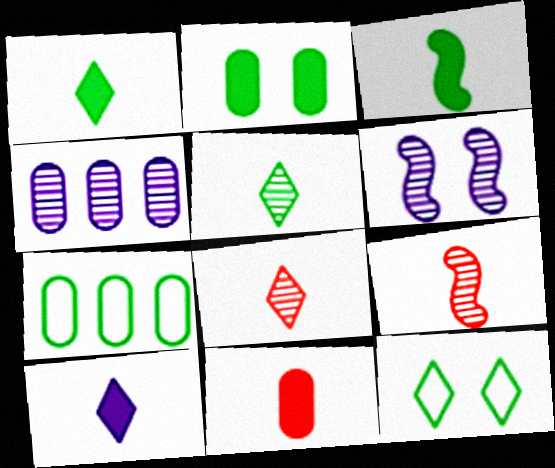[[3, 10, 11]]